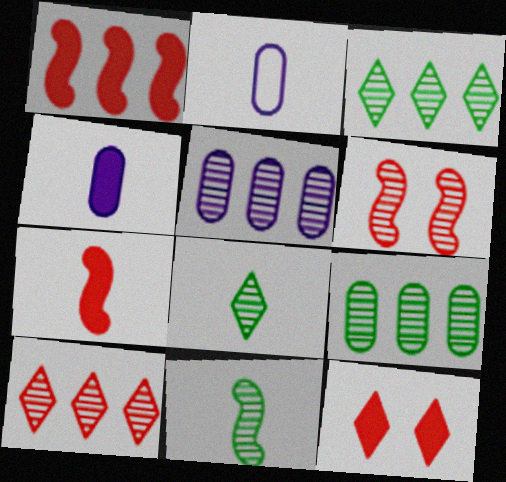[[2, 7, 8], 
[5, 6, 8]]